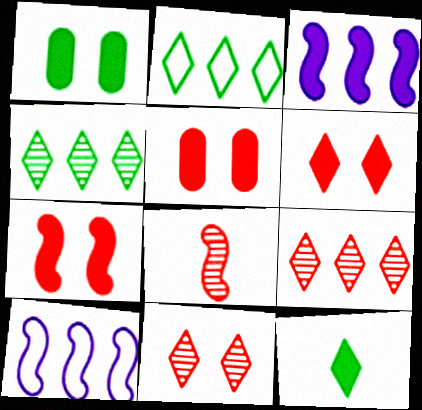[[3, 5, 12], 
[5, 6, 7]]